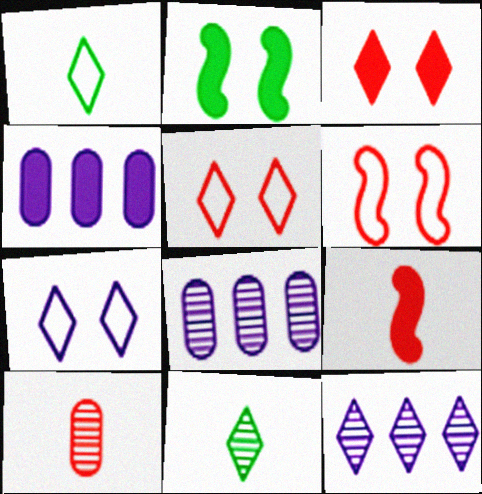[[1, 3, 12], 
[4, 6, 11]]